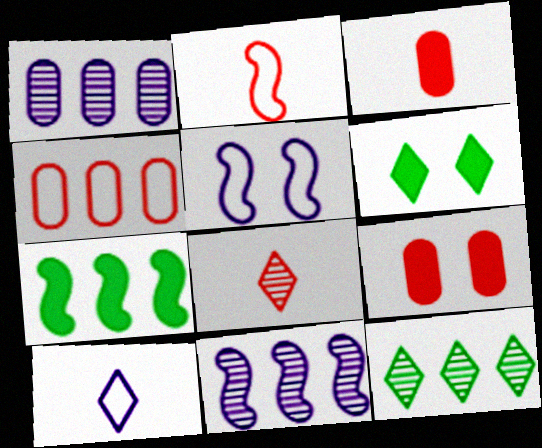[[1, 2, 6], 
[2, 3, 8], 
[3, 5, 12]]